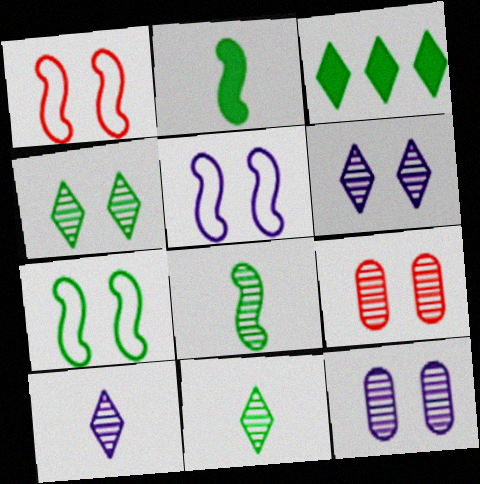[[1, 5, 7]]